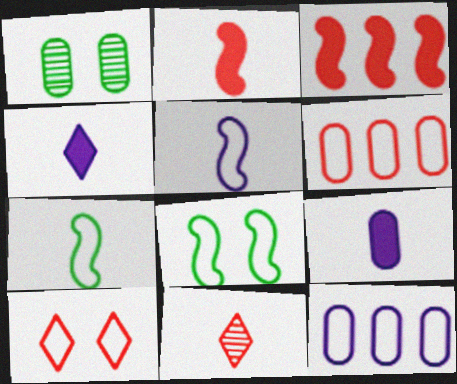[[1, 6, 9], 
[7, 9, 11], 
[7, 10, 12]]